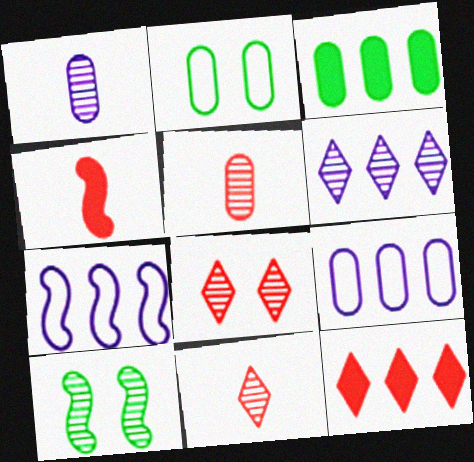[[2, 4, 6], 
[4, 7, 10], 
[5, 6, 10]]